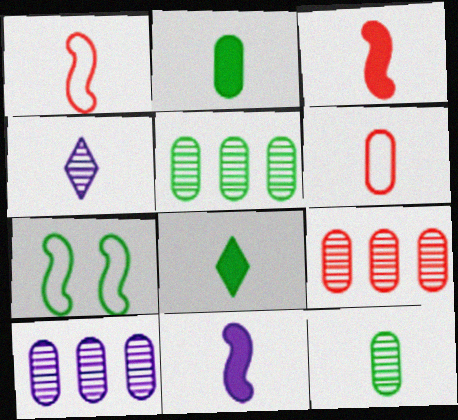[[1, 2, 4], 
[5, 7, 8], 
[5, 9, 10]]